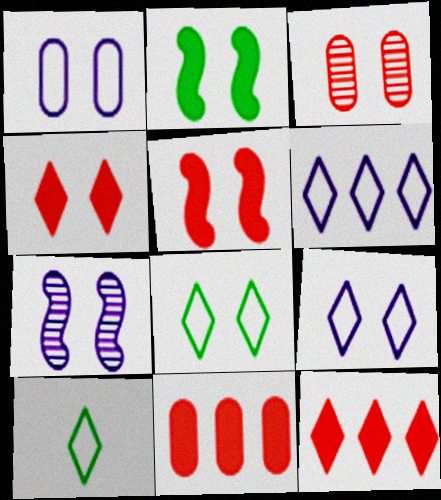[[2, 3, 9], 
[7, 10, 11]]